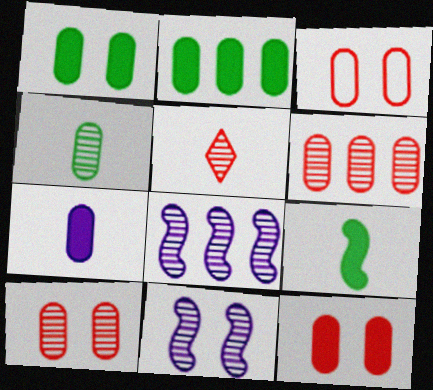[[2, 7, 12], 
[3, 10, 12]]